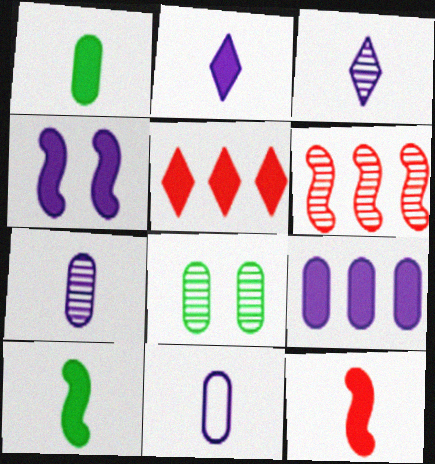[[1, 2, 12], 
[1, 4, 5], 
[2, 4, 9], 
[3, 6, 8]]